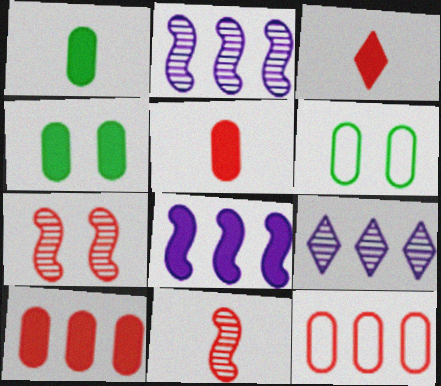[[2, 3, 6], 
[3, 4, 8], 
[3, 7, 12]]